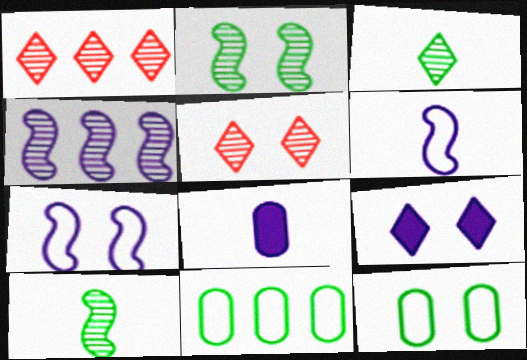[]